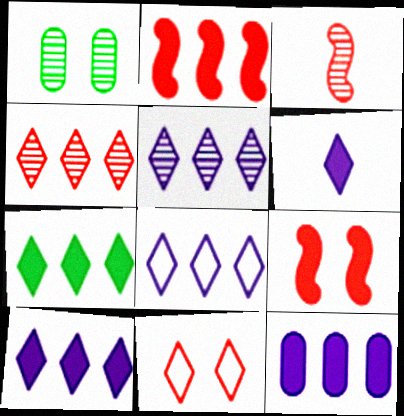[[1, 3, 5], 
[2, 7, 12], 
[4, 7, 8], 
[5, 8, 10]]